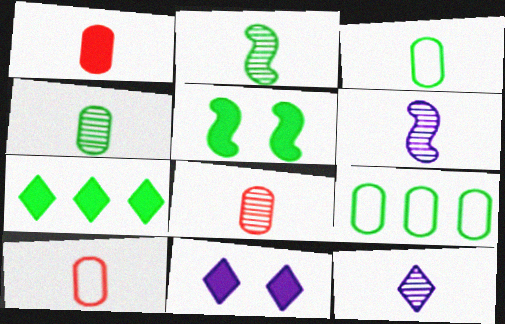[[1, 8, 10], 
[2, 8, 12]]